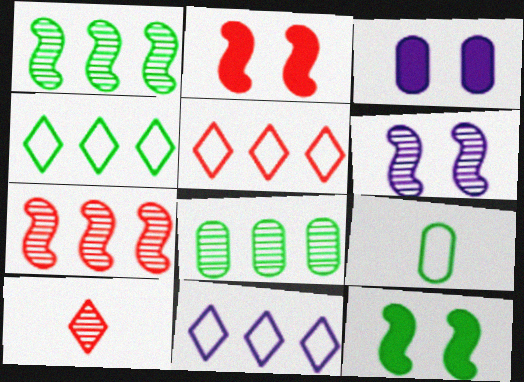[[4, 5, 11], 
[6, 8, 10]]